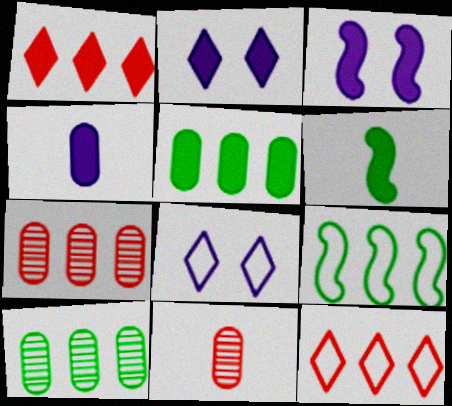[[2, 9, 11], 
[6, 7, 8]]